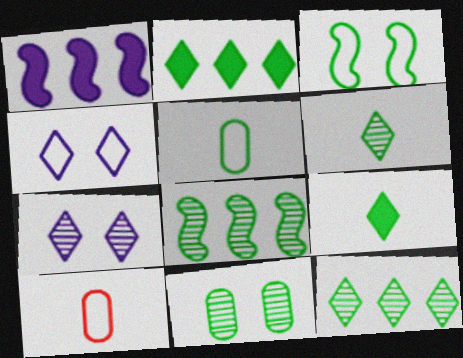[[6, 8, 11]]